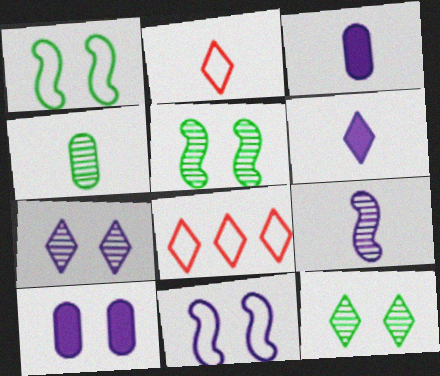[[3, 5, 8], 
[6, 8, 12], 
[7, 10, 11]]